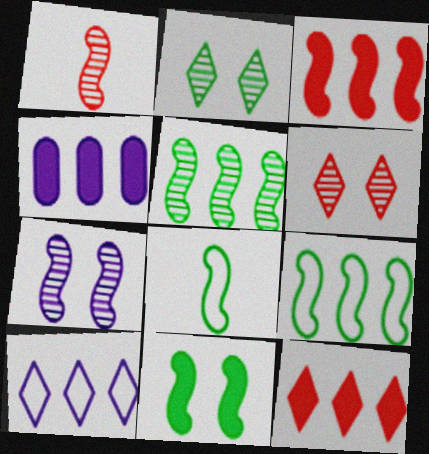[[1, 5, 7], 
[3, 7, 8], 
[4, 6, 8], 
[5, 8, 11]]